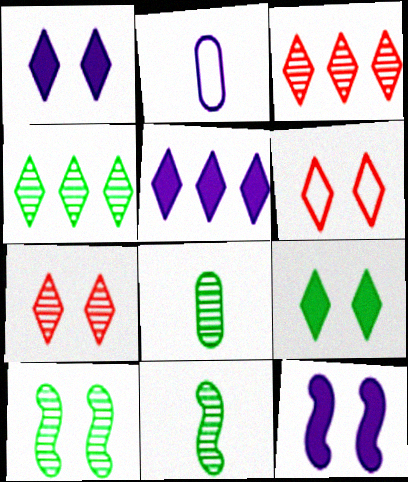[[4, 8, 10]]